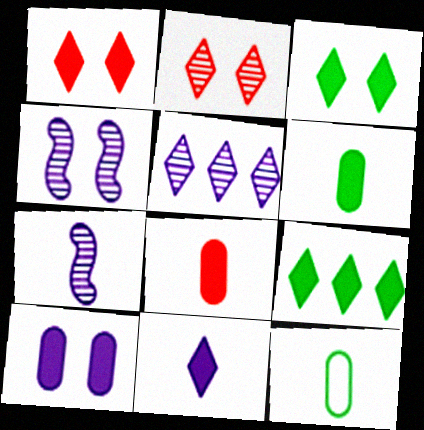[[1, 9, 11]]